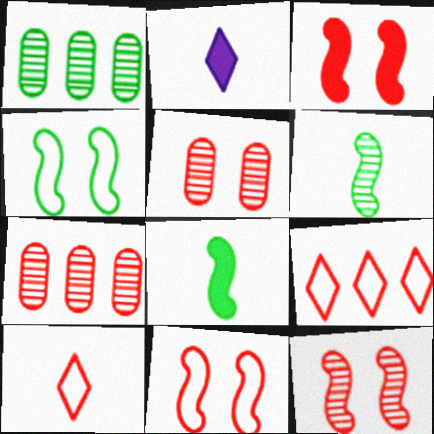[[1, 2, 11], 
[2, 4, 7], 
[3, 7, 10], 
[3, 11, 12]]